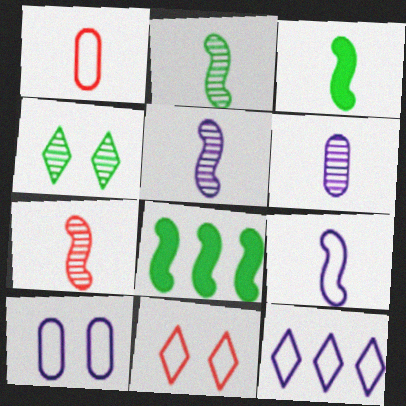[[2, 5, 7], 
[3, 7, 9], 
[6, 8, 11], 
[9, 10, 12]]